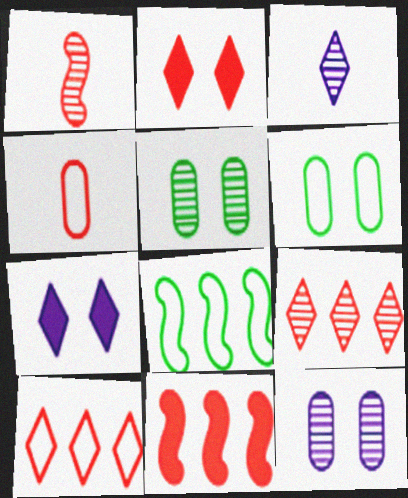[[3, 6, 11]]